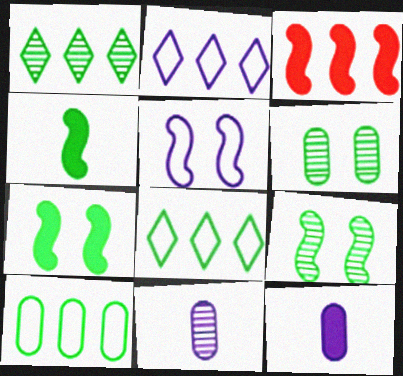[[4, 6, 8]]